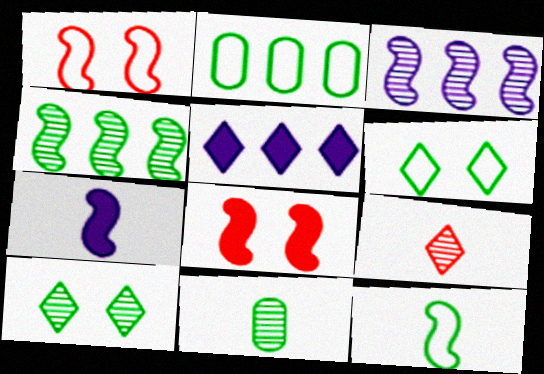[[1, 4, 7], 
[1, 5, 11], 
[2, 6, 12], 
[3, 8, 12], 
[4, 10, 11], 
[5, 6, 9]]